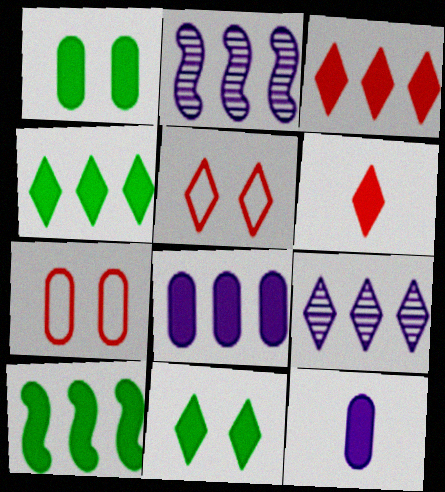[[3, 8, 10]]